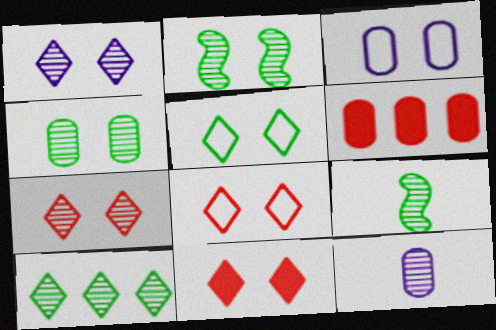[[1, 5, 11], 
[2, 3, 11], 
[4, 9, 10], 
[7, 8, 11]]